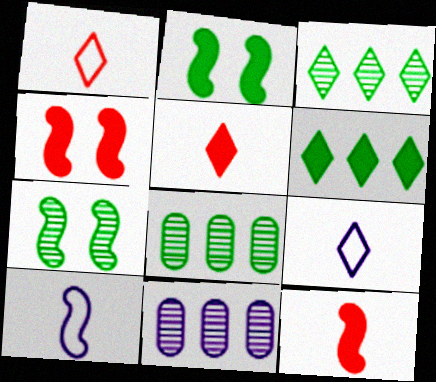[[1, 2, 11], 
[4, 8, 9]]